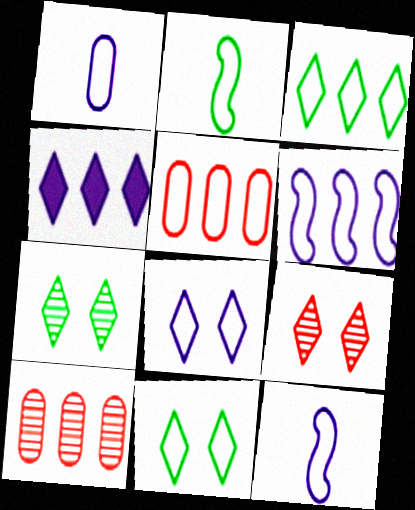[[1, 6, 8], 
[2, 5, 8], 
[3, 5, 6], 
[5, 11, 12]]